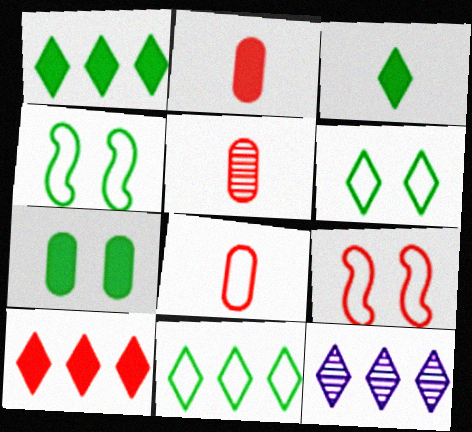[[2, 4, 12], 
[2, 5, 8], 
[5, 9, 10], 
[10, 11, 12]]